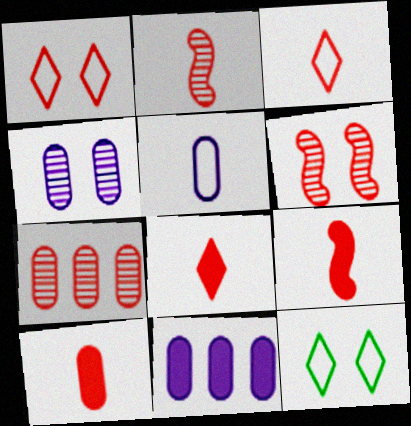[[1, 7, 9], 
[2, 3, 10], 
[2, 11, 12], 
[4, 5, 11], 
[8, 9, 10]]